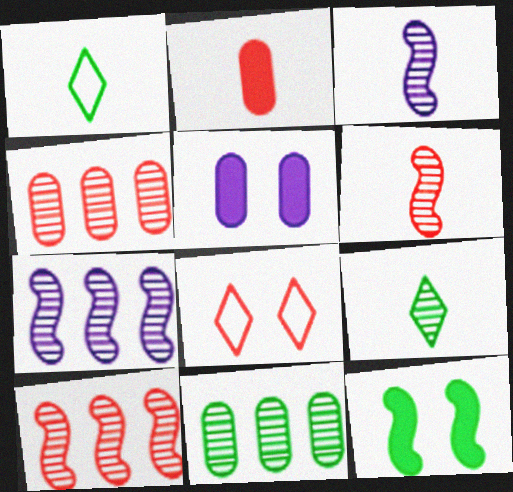[[1, 2, 3], 
[1, 5, 10], 
[1, 11, 12], 
[2, 8, 10]]